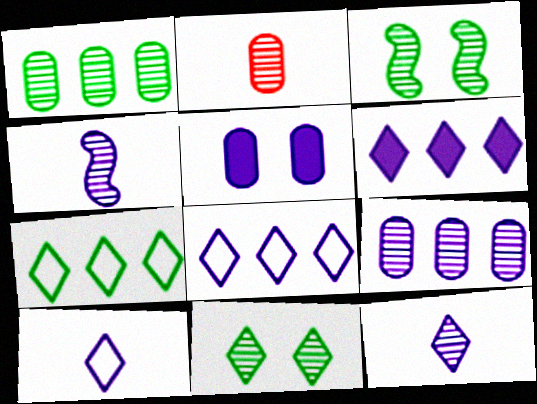[[4, 5, 8]]